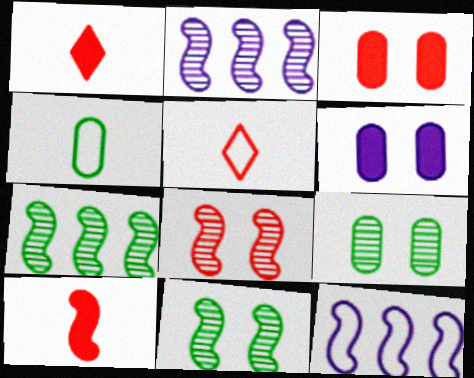[[1, 9, 12], 
[5, 6, 7], 
[10, 11, 12]]